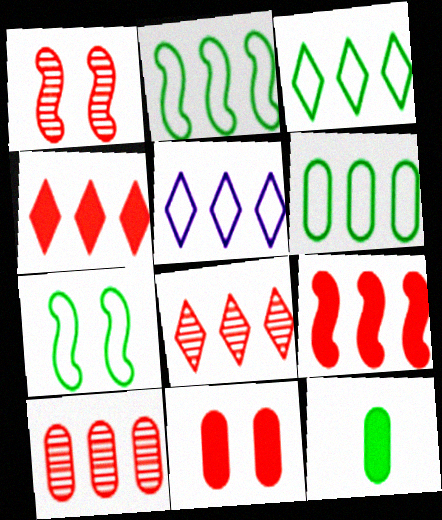[[1, 5, 12], 
[2, 3, 6]]